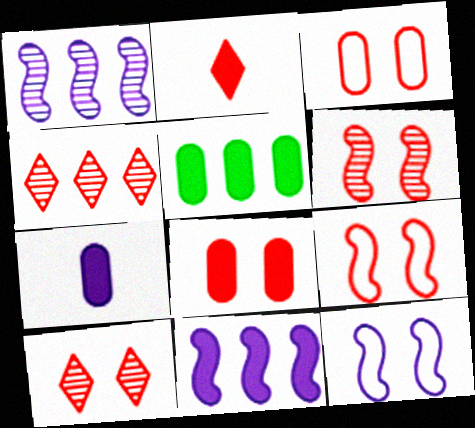[[5, 7, 8], 
[8, 9, 10]]